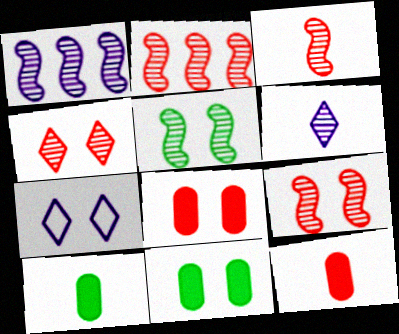[[1, 3, 5], 
[2, 3, 9], 
[2, 7, 10], 
[5, 7, 8], 
[7, 9, 11]]